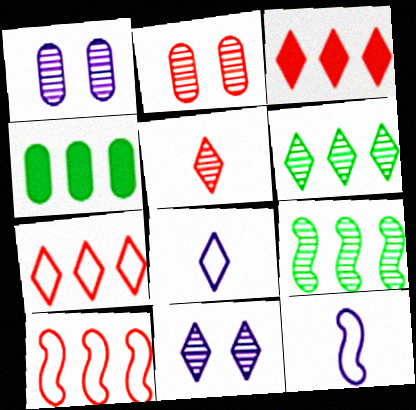[[1, 5, 9], 
[5, 6, 11]]